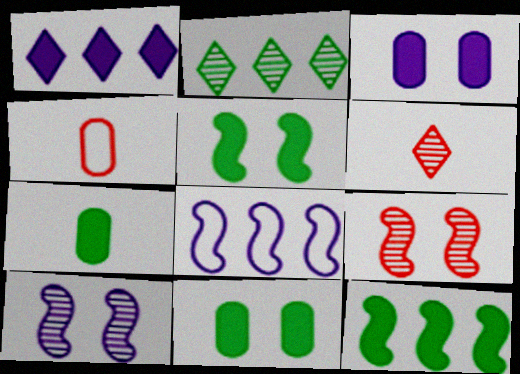[[6, 8, 11]]